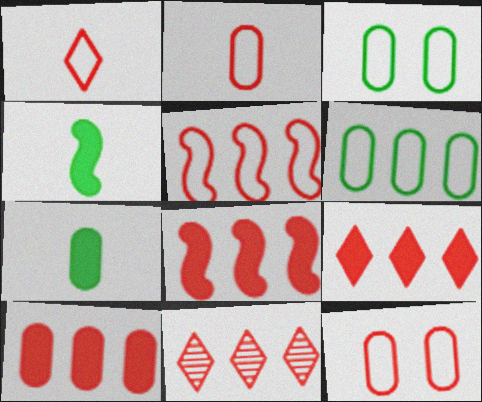[[1, 5, 12], 
[5, 10, 11], 
[8, 9, 10]]